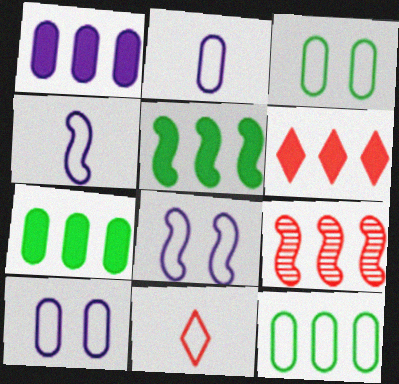[[1, 5, 6], 
[8, 11, 12]]